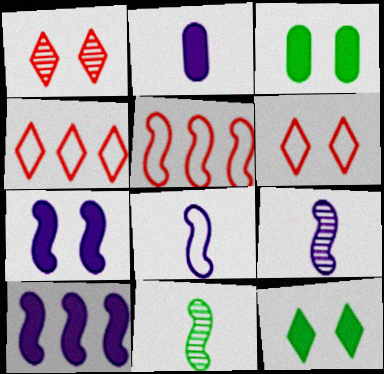[[3, 4, 9], 
[5, 7, 11]]